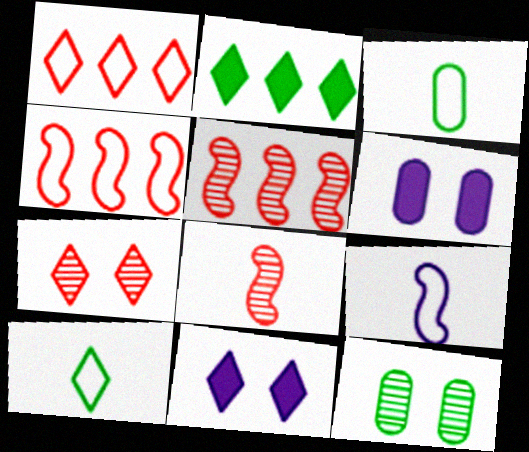[[3, 5, 11], 
[5, 6, 10]]